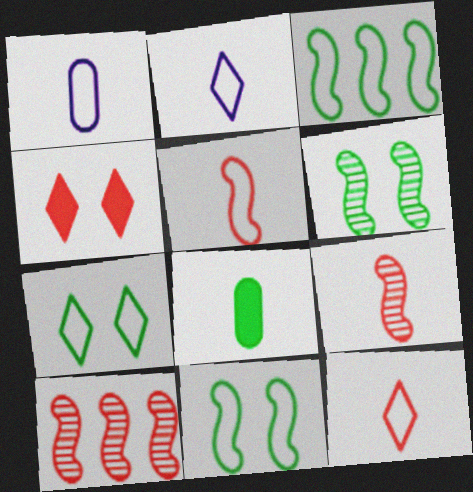[[2, 8, 9]]